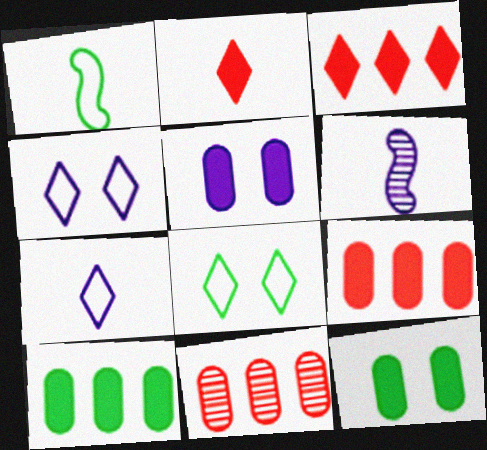[[6, 8, 9]]